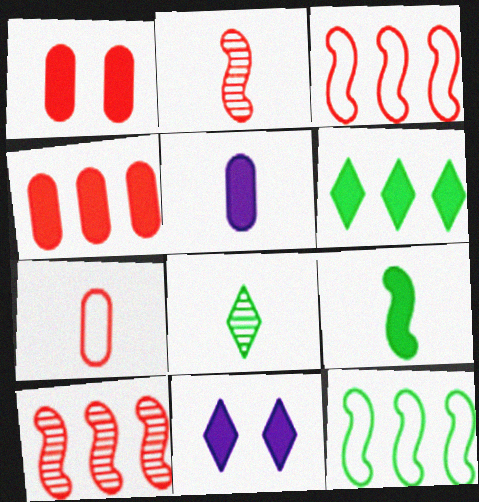[[4, 9, 11]]